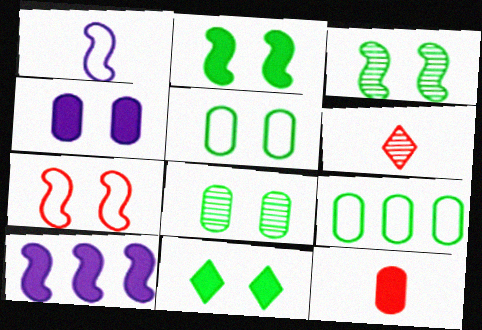[[3, 5, 11], 
[5, 6, 10], 
[10, 11, 12]]